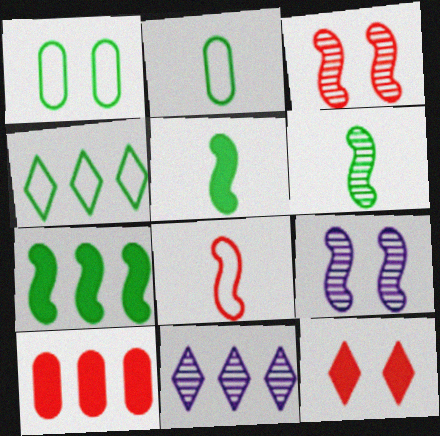[[1, 9, 12], 
[7, 8, 9]]